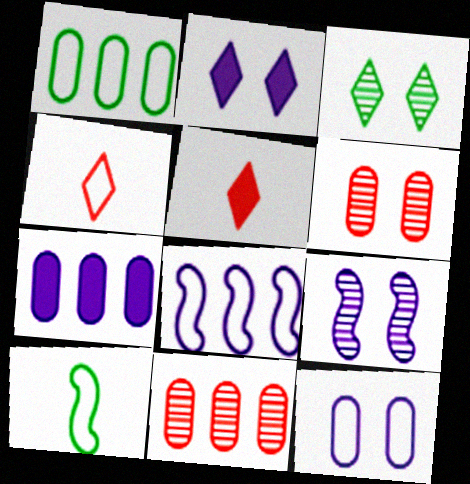[[1, 5, 9], 
[1, 7, 11], 
[2, 9, 12], 
[2, 10, 11], 
[3, 6, 9]]